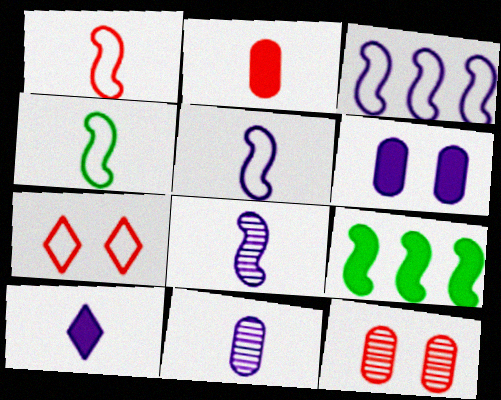[[1, 4, 5], 
[5, 10, 11], 
[7, 9, 11]]